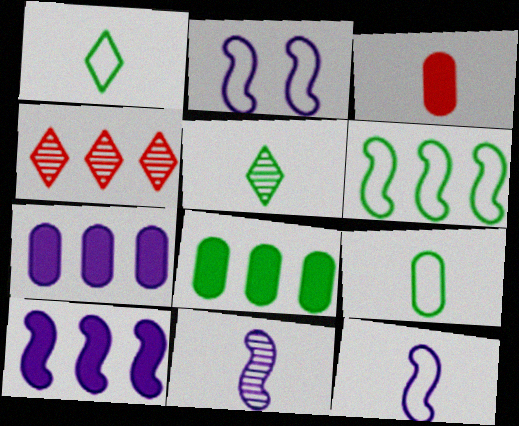[[1, 3, 11], 
[2, 10, 11], 
[3, 5, 12], 
[4, 6, 7]]